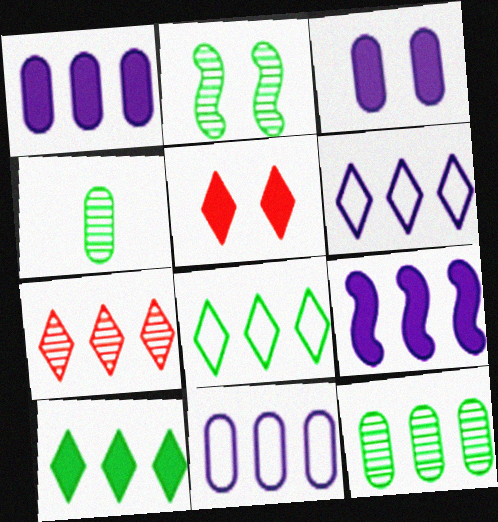[[6, 7, 10]]